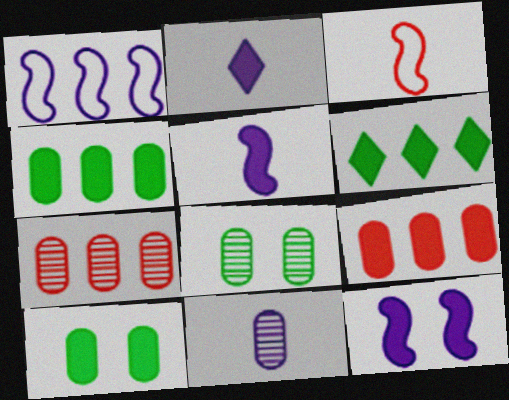[[1, 6, 7], 
[7, 8, 11]]